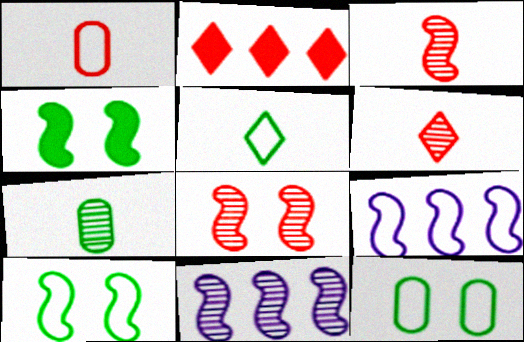[[1, 2, 8], 
[3, 4, 9]]